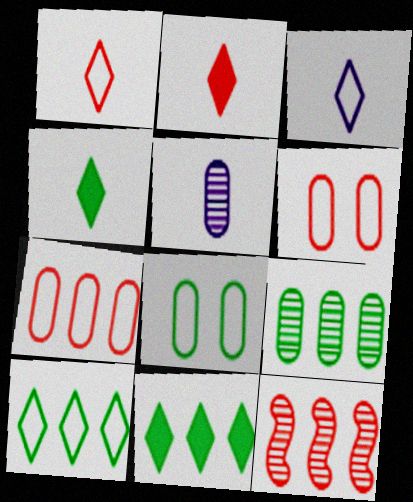[[2, 6, 12]]